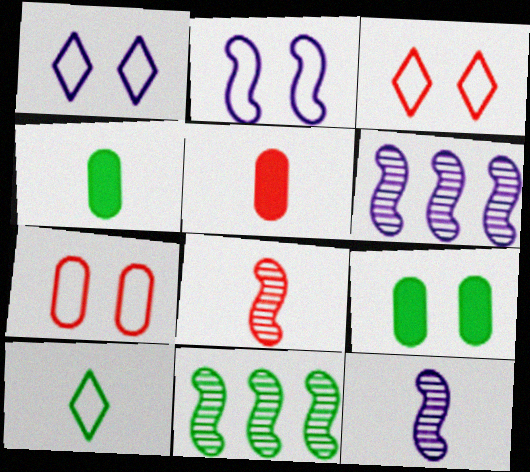[[1, 5, 11], 
[3, 4, 6], 
[5, 10, 12], 
[9, 10, 11]]